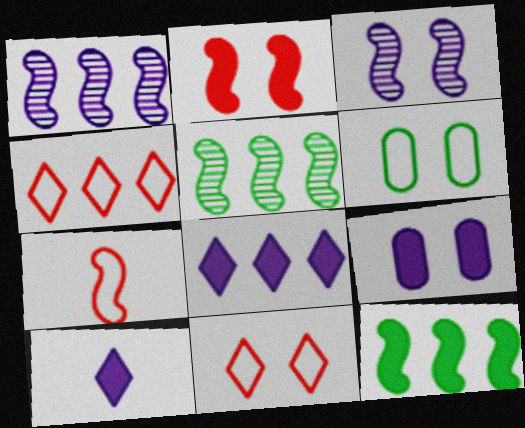[[3, 7, 12]]